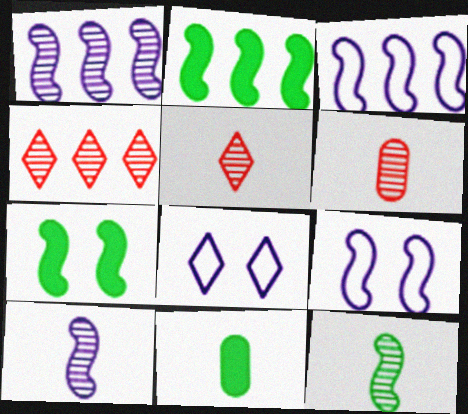[[2, 6, 8], 
[4, 9, 11]]